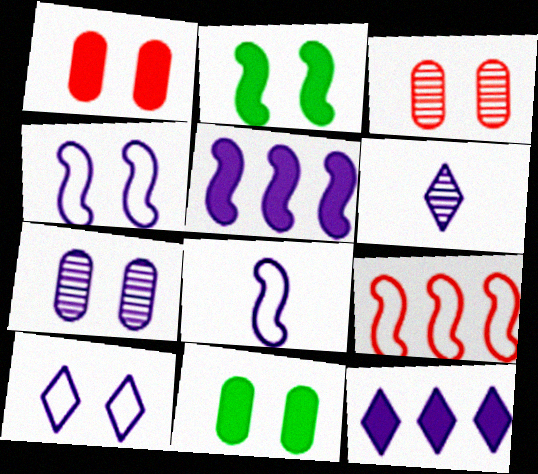[[2, 3, 10], 
[6, 9, 11], 
[6, 10, 12], 
[7, 8, 12]]